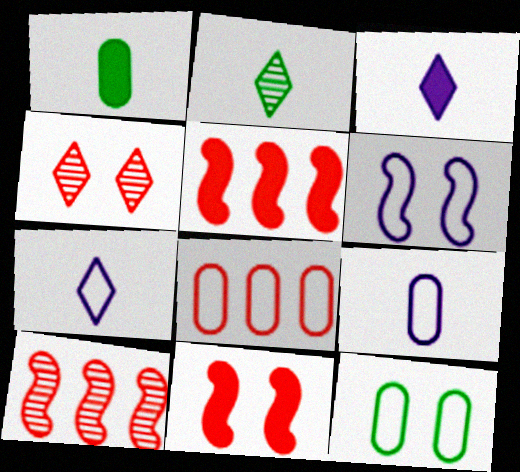[[3, 10, 12], 
[8, 9, 12]]